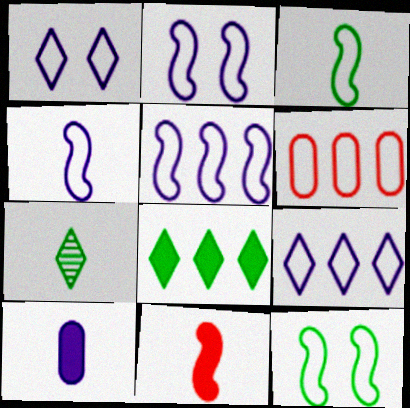[[1, 3, 6], 
[2, 4, 5]]